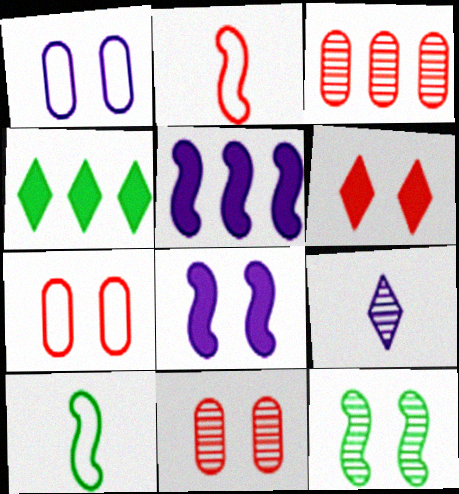[[1, 5, 9], 
[1, 6, 12], 
[2, 3, 6], 
[2, 5, 12], 
[3, 9, 12]]